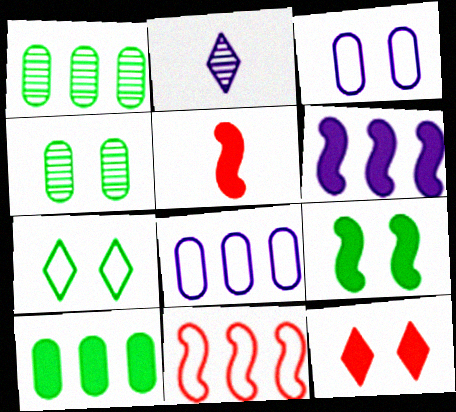[[2, 3, 6], 
[4, 7, 9], 
[5, 6, 9]]